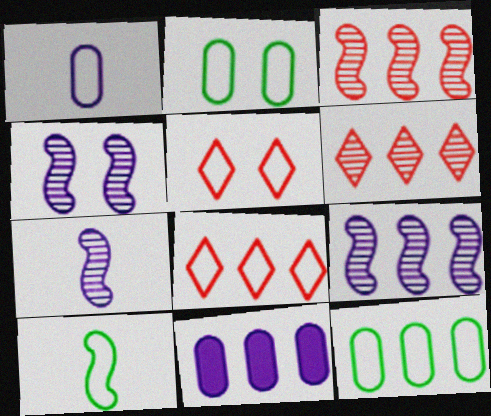[[4, 7, 9]]